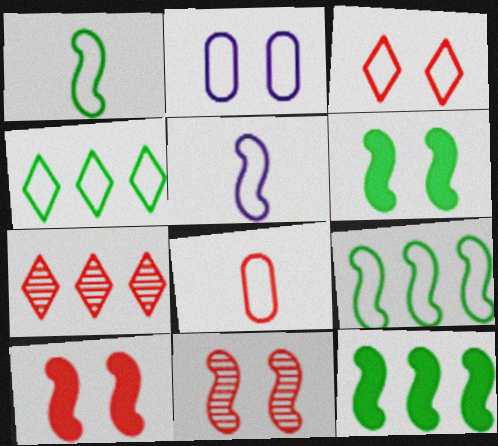[[5, 11, 12], 
[7, 8, 10]]